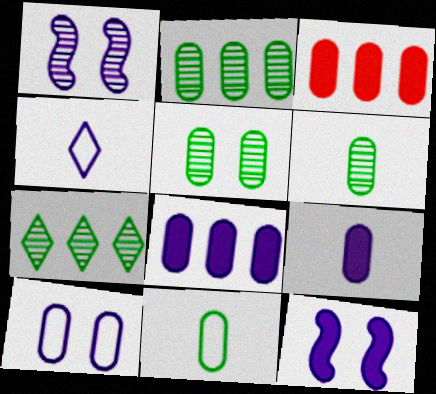[[1, 4, 8], 
[2, 5, 6], 
[3, 6, 10]]